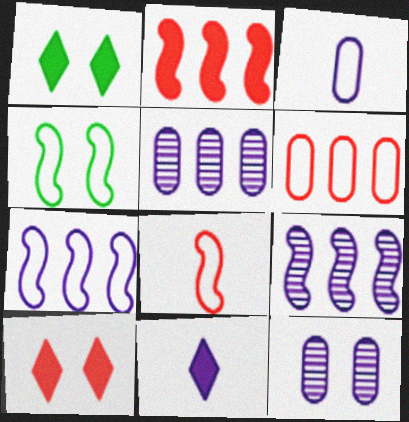[[1, 5, 8], 
[4, 7, 8], 
[4, 10, 12], 
[7, 11, 12]]